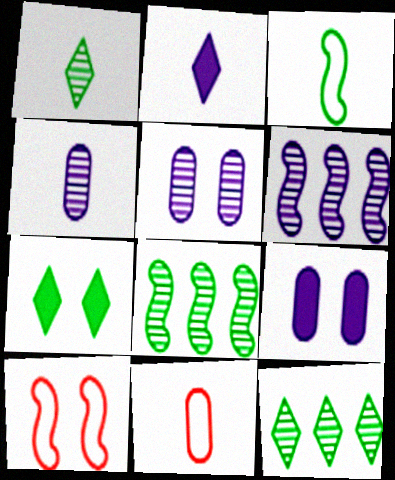[[5, 7, 10], 
[6, 7, 11]]